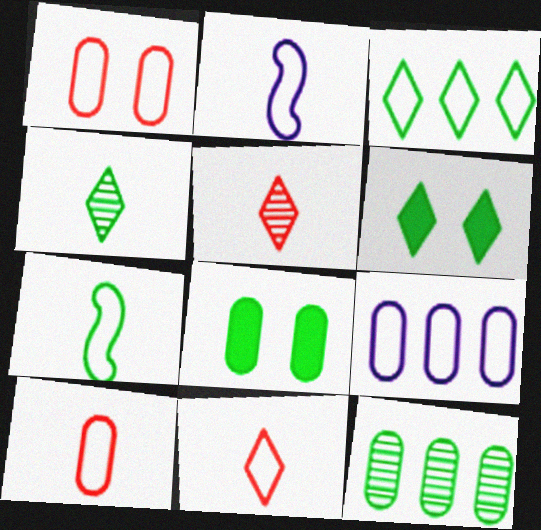[[1, 2, 3], 
[3, 4, 6], 
[6, 7, 12]]